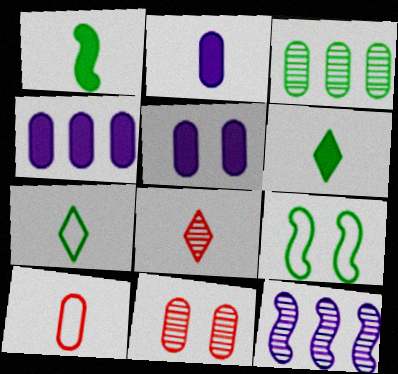[[2, 4, 5], 
[3, 5, 10], 
[3, 6, 9], 
[4, 8, 9]]